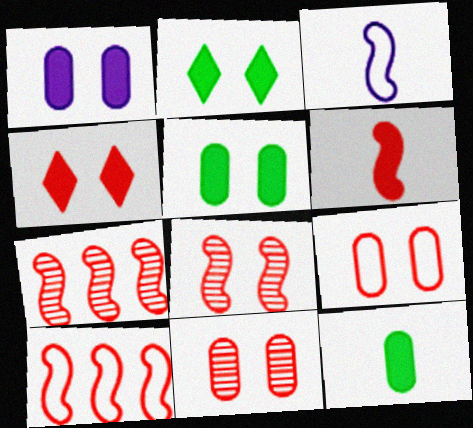[[4, 8, 9], 
[6, 8, 10]]